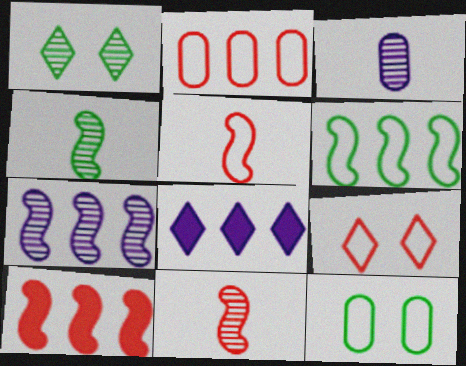[[2, 5, 9], 
[6, 7, 10], 
[8, 11, 12]]